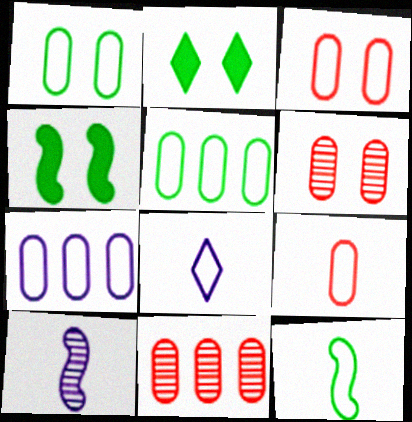[[1, 7, 9], 
[4, 8, 11], 
[8, 9, 12]]